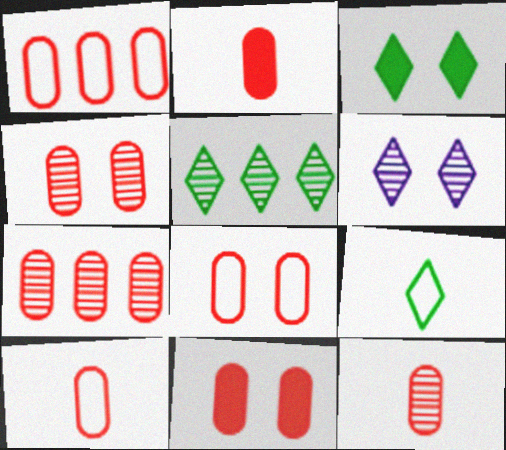[[1, 2, 4], 
[1, 8, 10], 
[1, 11, 12], 
[2, 7, 8], 
[2, 10, 12], 
[3, 5, 9], 
[4, 7, 12], 
[4, 8, 11], 
[7, 10, 11]]